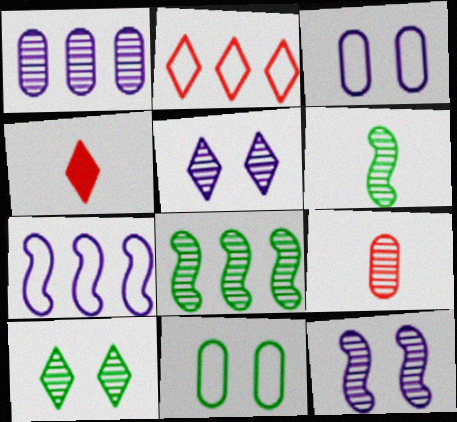[[3, 4, 8], 
[5, 8, 9]]